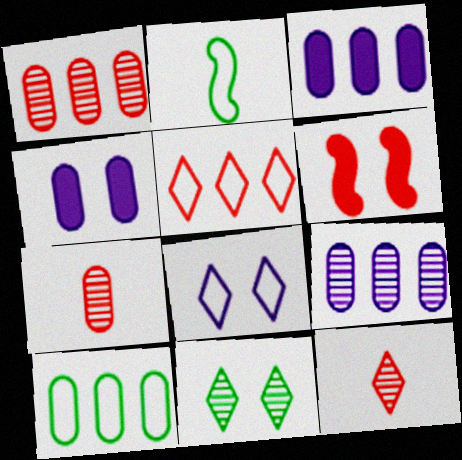[[1, 3, 10], 
[4, 7, 10], 
[5, 6, 7]]